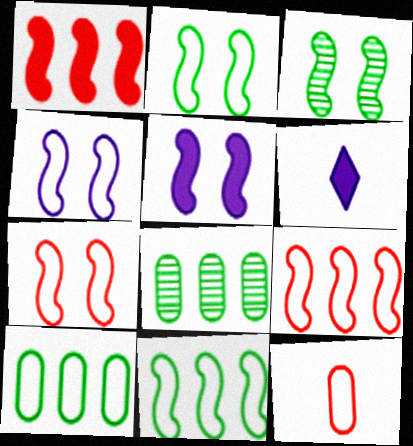[[2, 4, 7], 
[3, 5, 7], 
[6, 7, 8]]